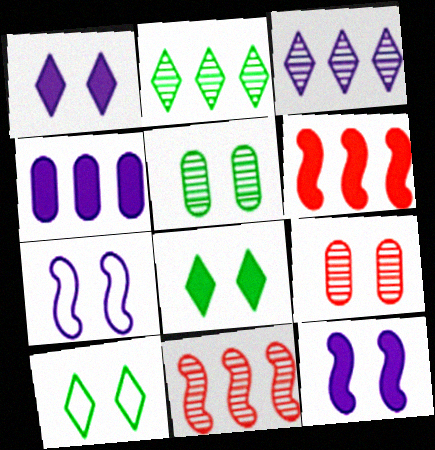[[7, 8, 9], 
[9, 10, 12]]